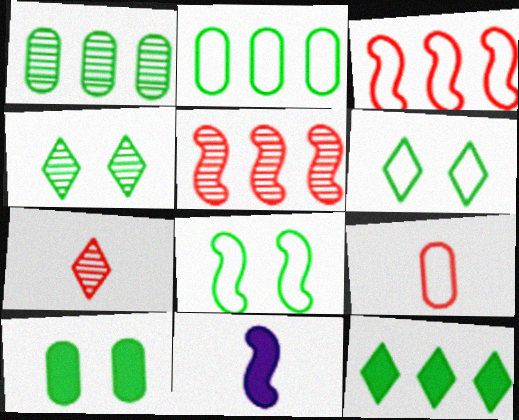[[4, 8, 10], 
[5, 8, 11]]